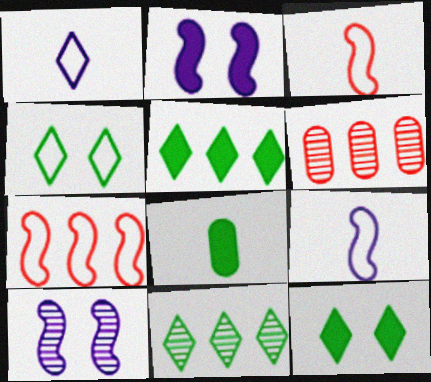[[6, 9, 12]]